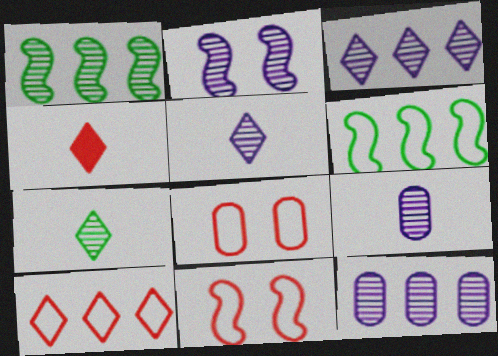[[2, 3, 9], 
[2, 5, 12]]